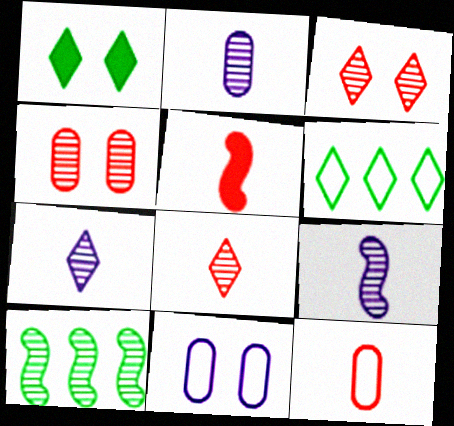[[2, 3, 10], 
[2, 7, 9], 
[4, 7, 10], 
[5, 8, 12]]